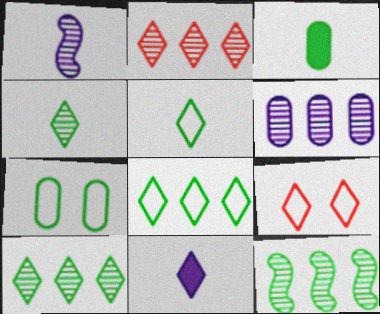[[2, 6, 12], 
[9, 10, 11]]